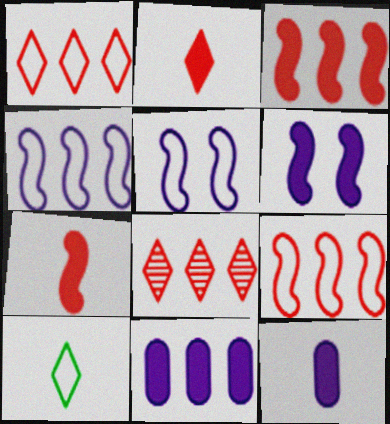[]